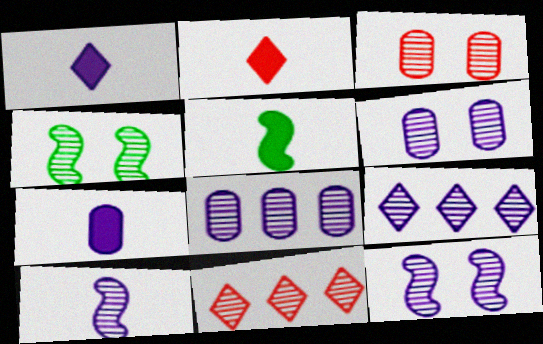[[2, 5, 7], 
[6, 9, 10]]